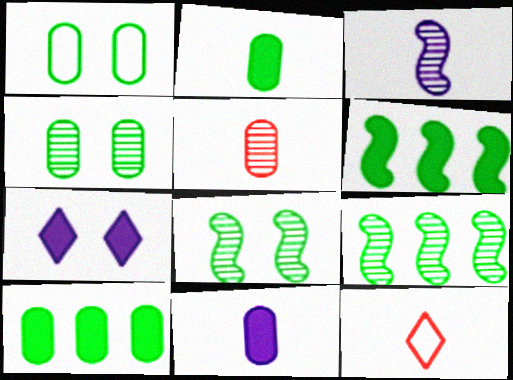[[2, 3, 12]]